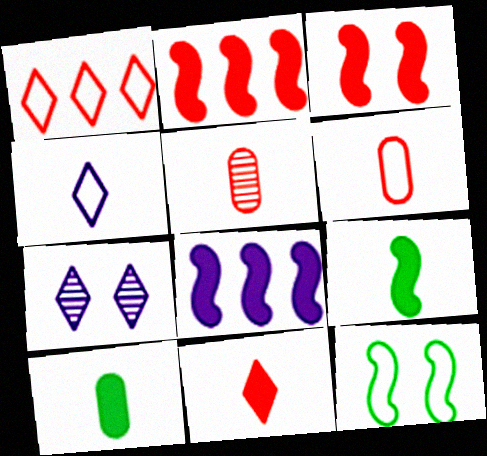[[1, 3, 5], 
[3, 8, 9], 
[4, 5, 9]]